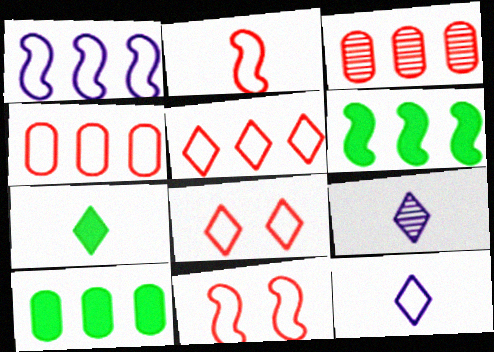[[2, 4, 8], 
[9, 10, 11]]